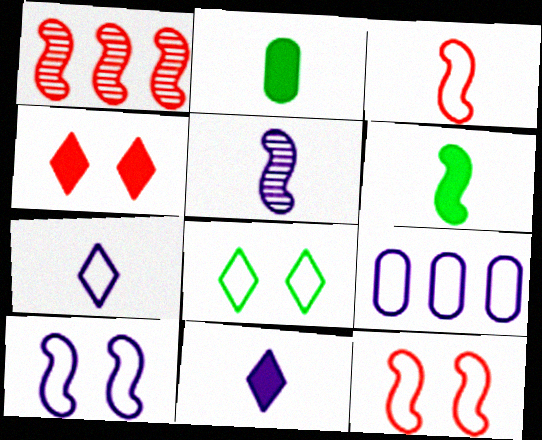[[1, 6, 10], 
[3, 5, 6], 
[3, 8, 9], 
[7, 9, 10]]